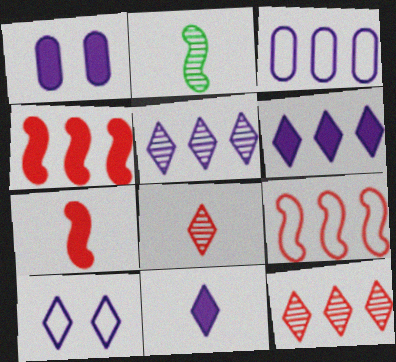[[5, 10, 11]]